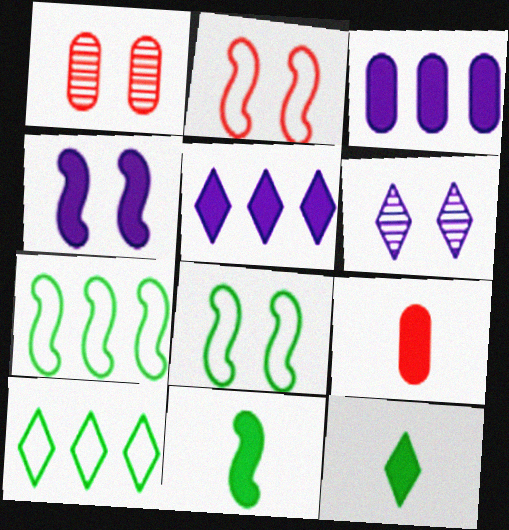[[6, 7, 9]]